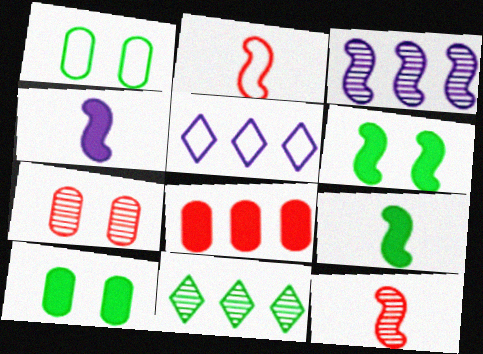[[1, 2, 5], 
[1, 9, 11], 
[2, 3, 6], 
[5, 7, 9], 
[5, 10, 12]]